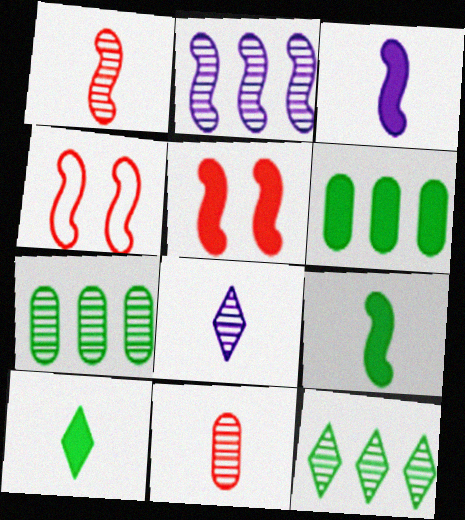[[2, 4, 9], 
[4, 6, 8]]